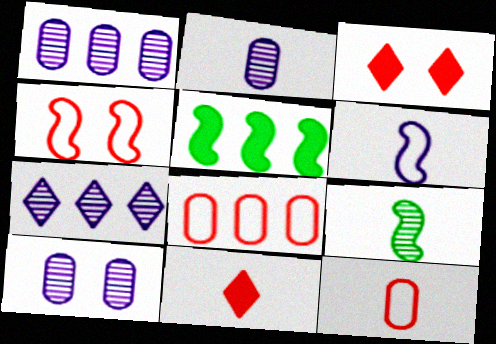[[1, 2, 10], 
[5, 7, 8]]